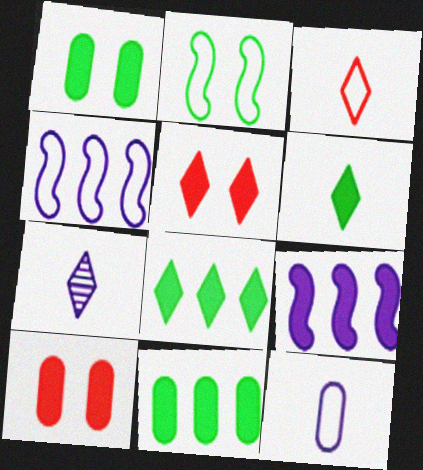[[3, 6, 7], 
[6, 9, 10]]